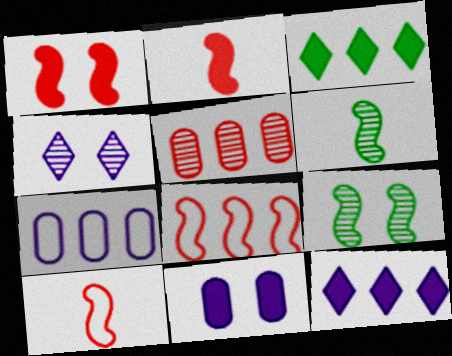[[2, 3, 11], 
[4, 5, 6]]